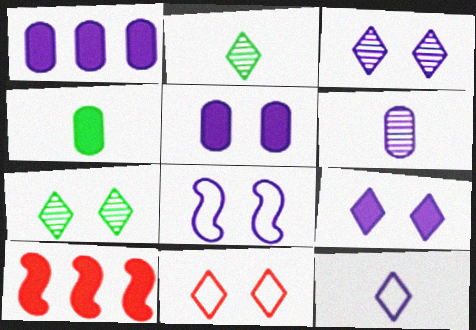[[3, 5, 8], 
[4, 9, 10], 
[7, 9, 11]]